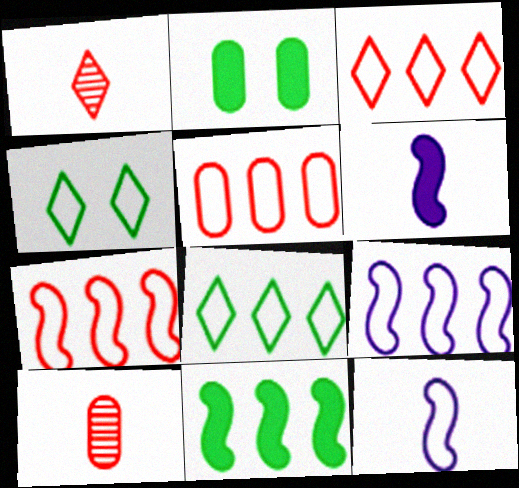[[1, 2, 9], 
[3, 5, 7], 
[4, 5, 12], 
[5, 8, 9]]